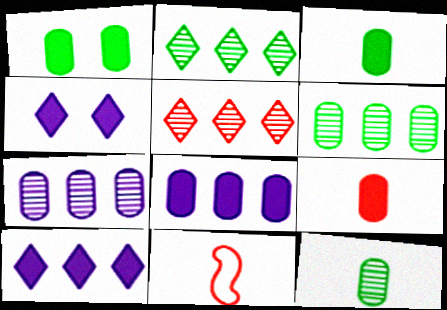[[1, 8, 9], 
[4, 6, 11]]